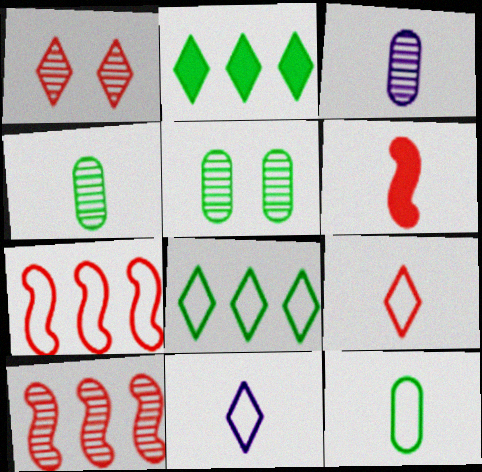[[1, 2, 11], 
[4, 6, 11]]